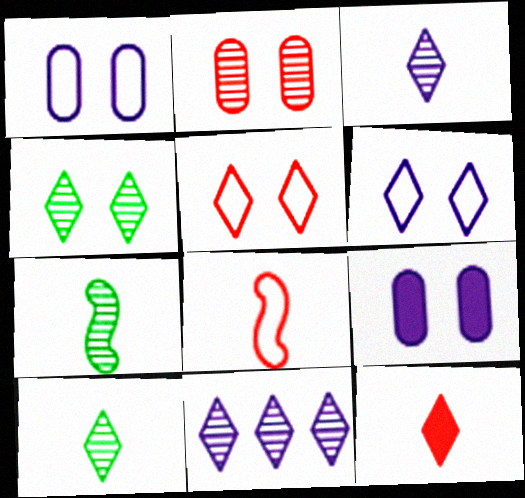[[2, 7, 11]]